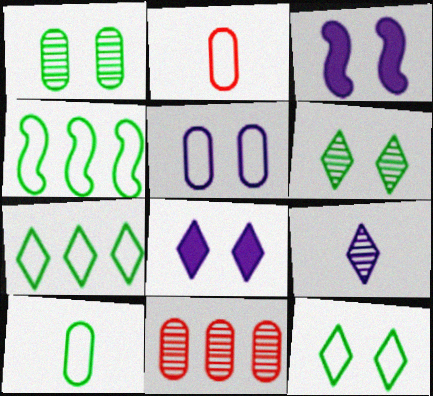[[4, 10, 12]]